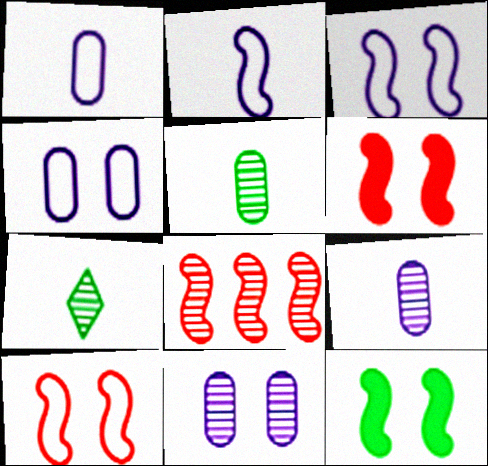[[2, 8, 12], 
[7, 8, 11]]